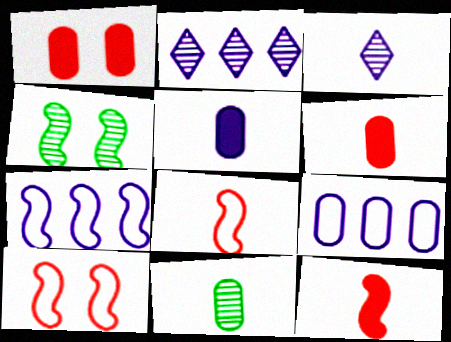[[1, 9, 11], 
[4, 7, 12]]